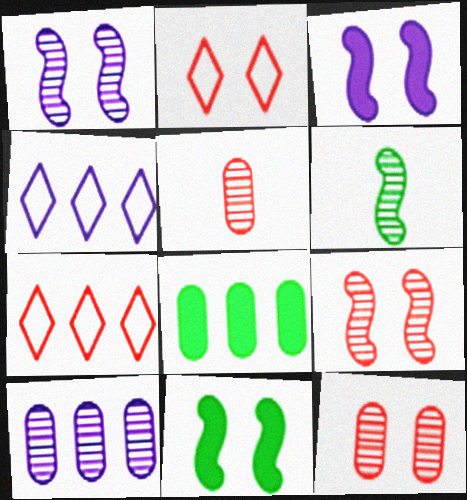[[4, 5, 11]]